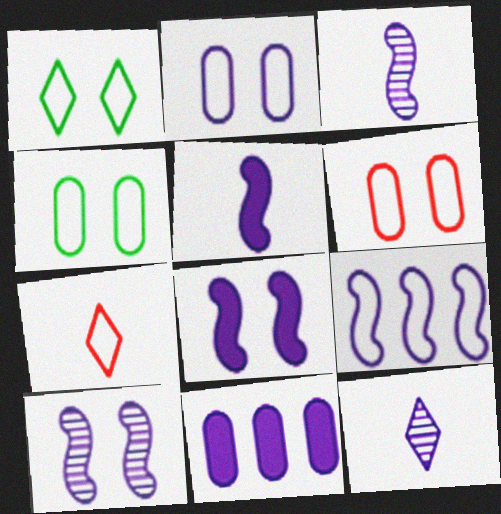[[2, 4, 6], 
[3, 8, 9], 
[4, 7, 9], 
[5, 9, 10]]